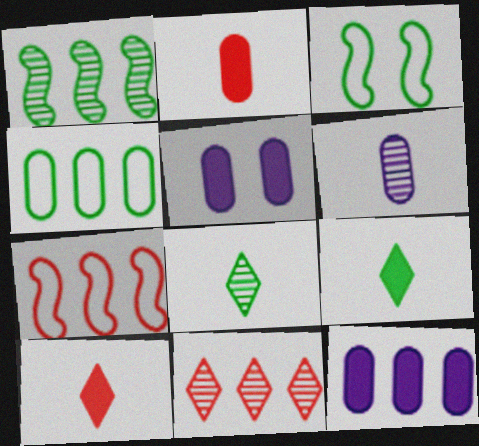[[5, 7, 8]]